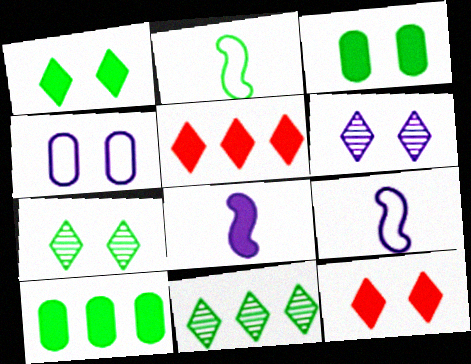[[2, 3, 11], 
[2, 7, 10], 
[3, 5, 8], 
[8, 10, 12]]